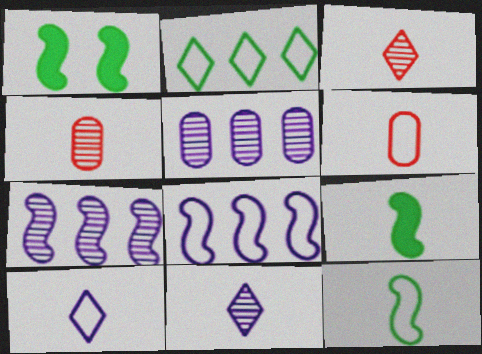[[4, 9, 10], 
[6, 9, 11], 
[6, 10, 12]]